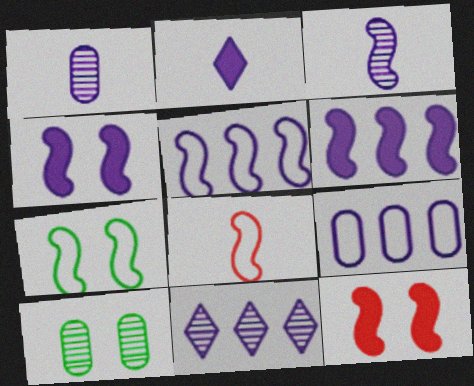[[3, 4, 5], 
[5, 7, 8], 
[6, 9, 11]]